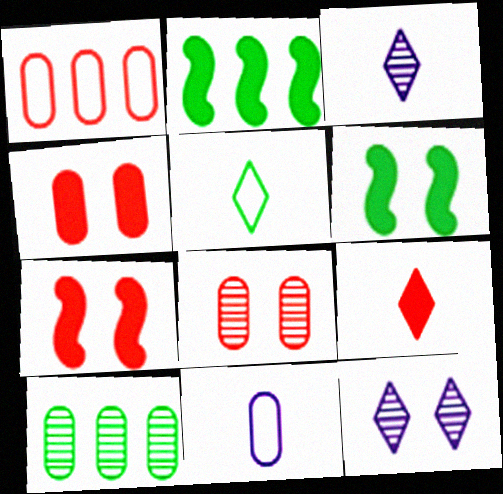[[1, 3, 6], 
[3, 5, 9], 
[4, 10, 11], 
[5, 6, 10]]